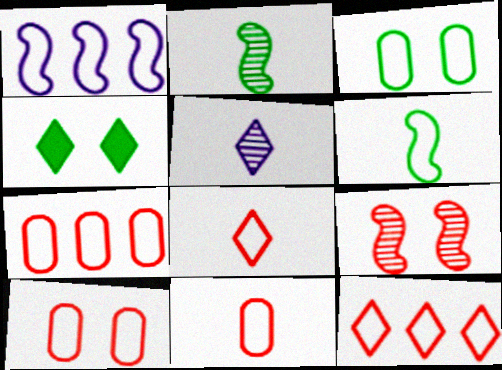[[1, 3, 8], 
[4, 5, 12], 
[7, 10, 11]]